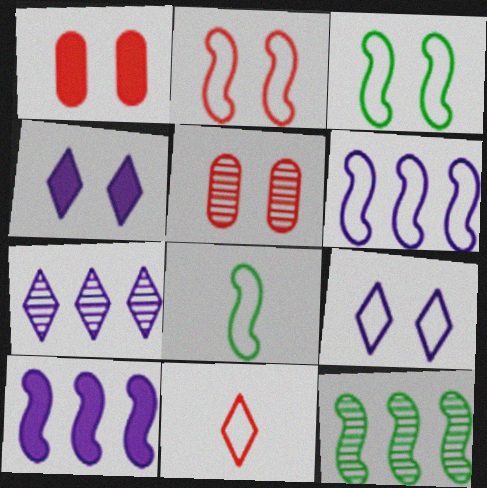[[1, 7, 8], 
[2, 6, 8], 
[3, 4, 5]]